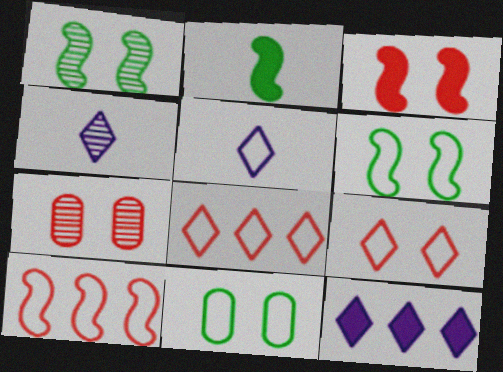[[3, 7, 9], 
[5, 10, 11]]